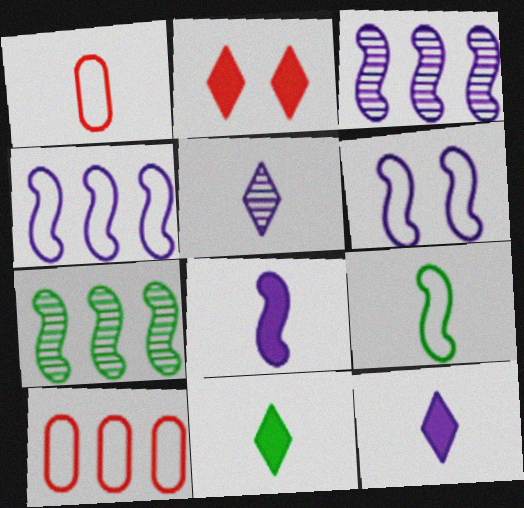[[3, 6, 8]]